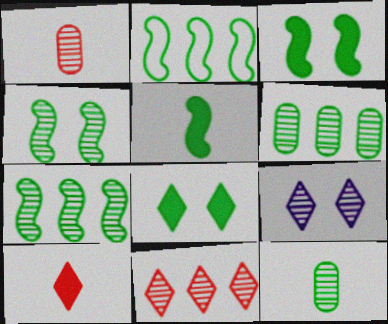[[1, 7, 9], 
[2, 4, 5], 
[2, 8, 12]]